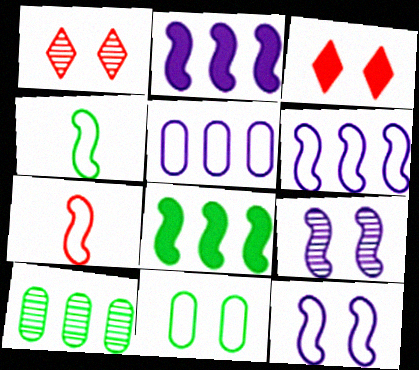[[3, 9, 11], 
[7, 8, 9]]